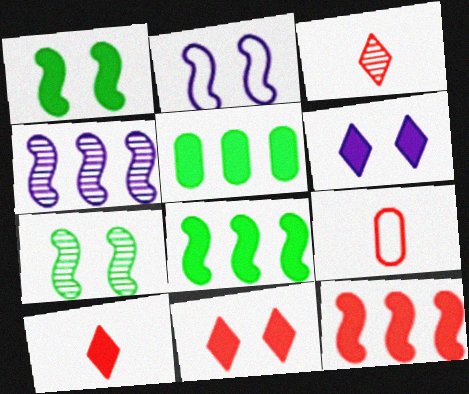[[2, 3, 5]]